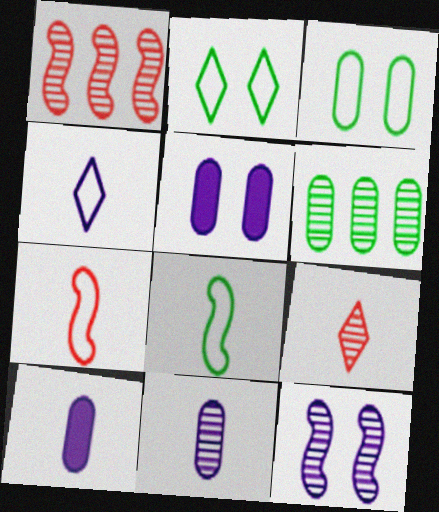[[1, 2, 10], 
[6, 9, 12], 
[8, 9, 10]]